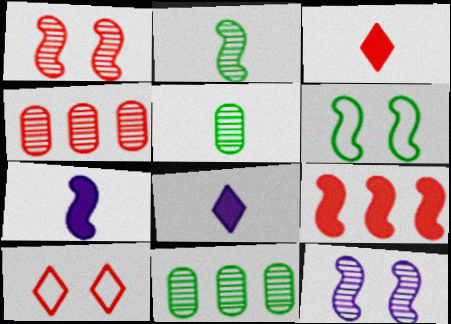[[4, 6, 8], 
[7, 10, 11]]